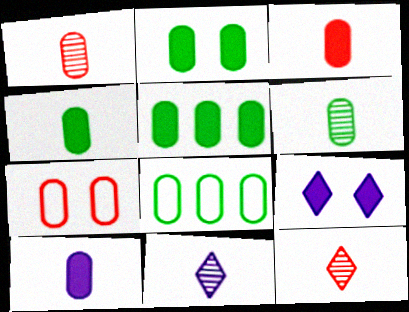[[2, 4, 5], 
[2, 6, 8], 
[3, 4, 10]]